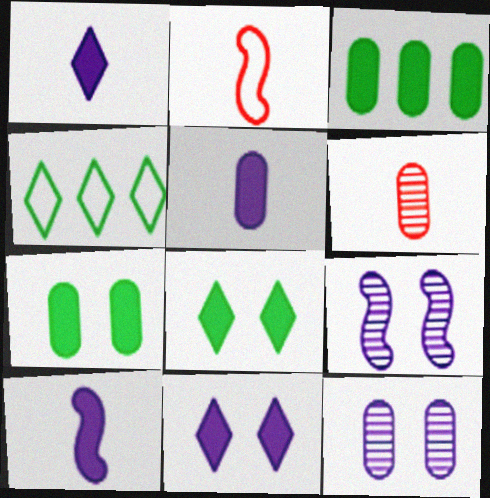[[1, 5, 10]]